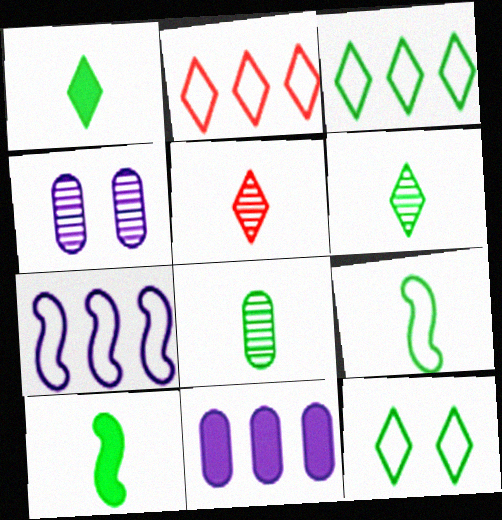[[1, 8, 9], 
[2, 4, 10]]